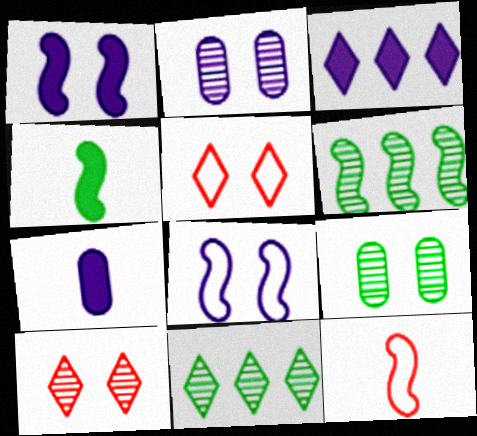[[1, 3, 7], 
[1, 5, 9], 
[1, 6, 12], 
[3, 9, 12], 
[5, 6, 7]]